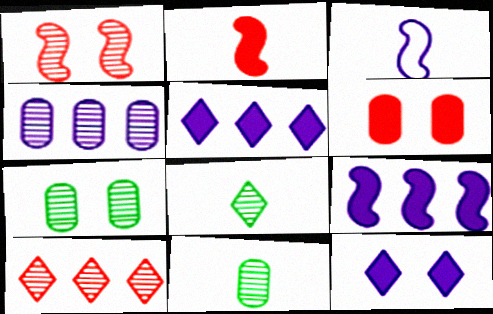[[1, 4, 8], 
[3, 4, 12]]